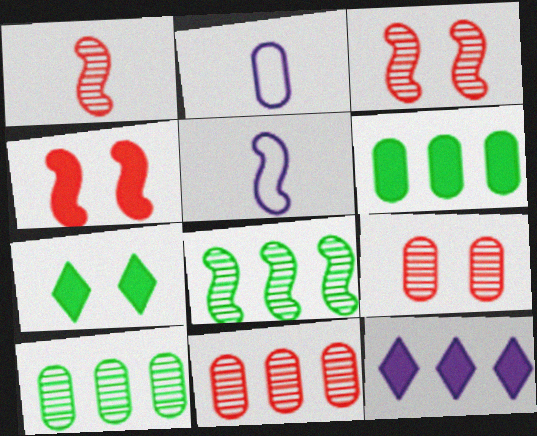[[2, 6, 9], 
[4, 5, 8], 
[5, 7, 11]]